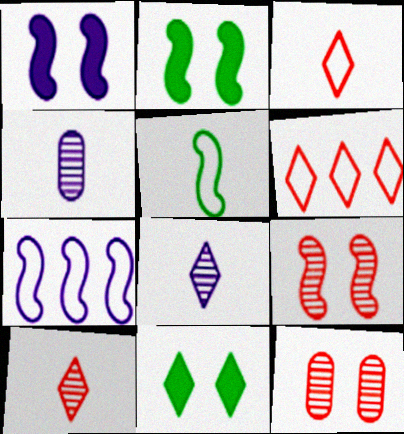[[2, 4, 6], 
[6, 8, 11]]